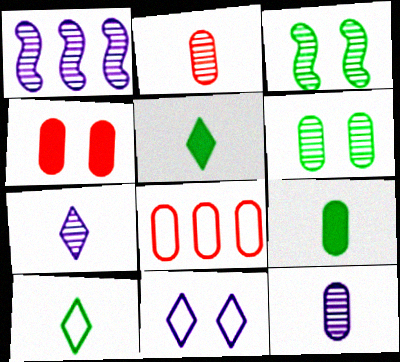[[1, 4, 10], 
[2, 4, 8], 
[3, 4, 11]]